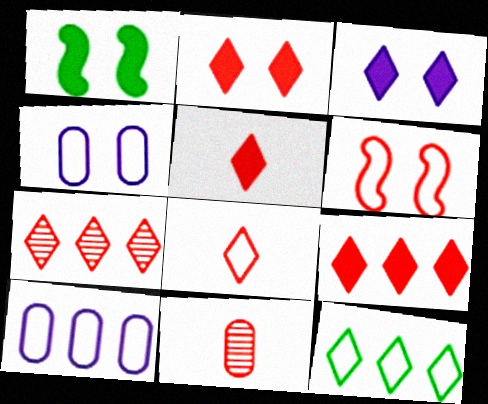[[2, 5, 9], 
[2, 7, 8], 
[6, 9, 11]]